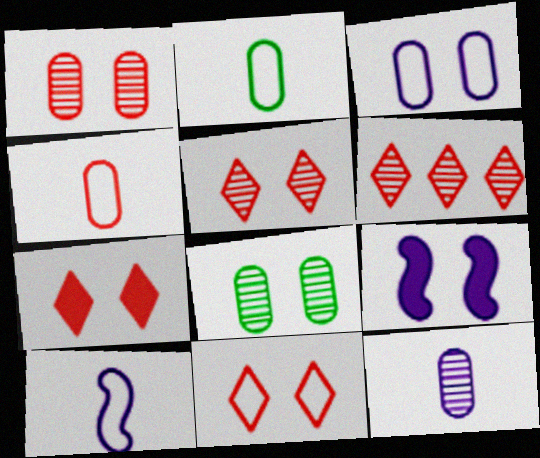[[2, 6, 9], 
[5, 7, 11], 
[8, 9, 11]]